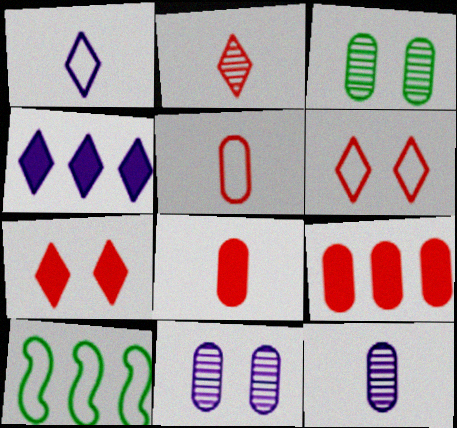[[7, 10, 12]]